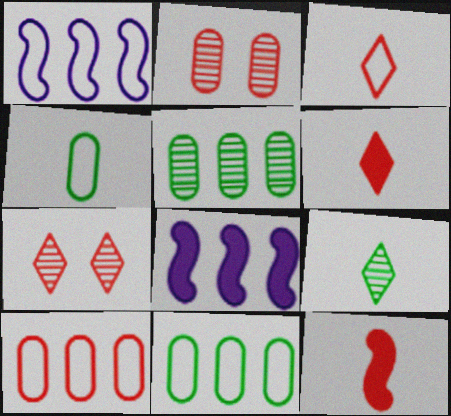[[4, 7, 8], 
[7, 10, 12]]